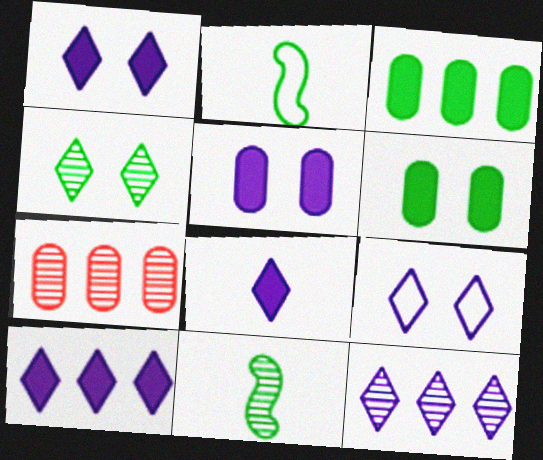[[1, 2, 7], 
[1, 8, 10], 
[2, 3, 4], 
[8, 9, 12]]